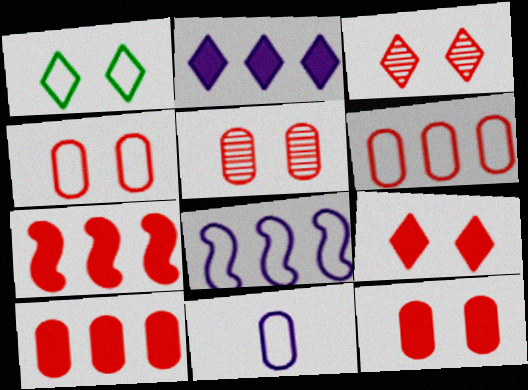[[4, 5, 12]]